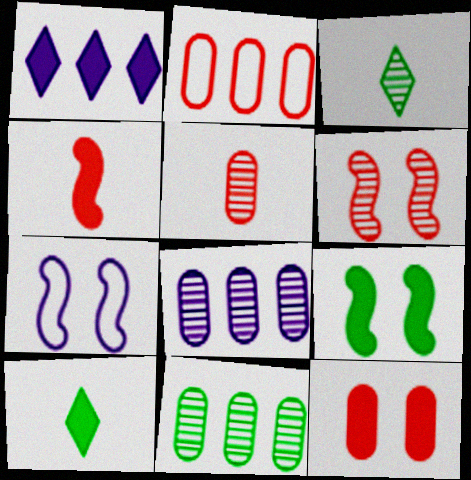[[2, 5, 12], 
[3, 6, 8], 
[6, 7, 9]]